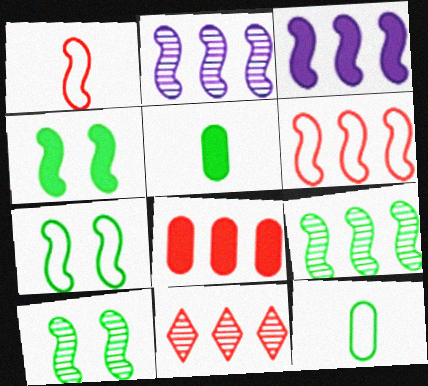[[1, 2, 4], 
[1, 3, 10], 
[3, 6, 9], 
[4, 7, 10], 
[6, 8, 11]]